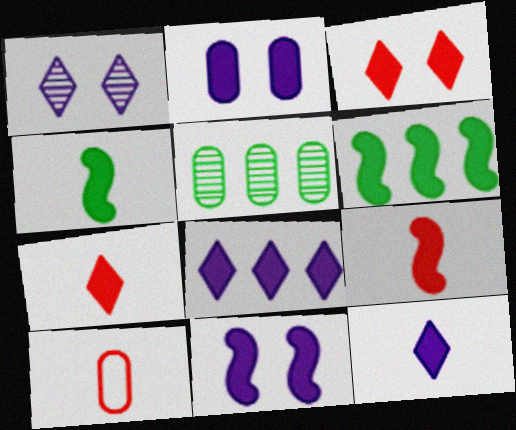[[1, 6, 10], 
[2, 5, 10], 
[2, 6, 7], 
[6, 9, 11]]